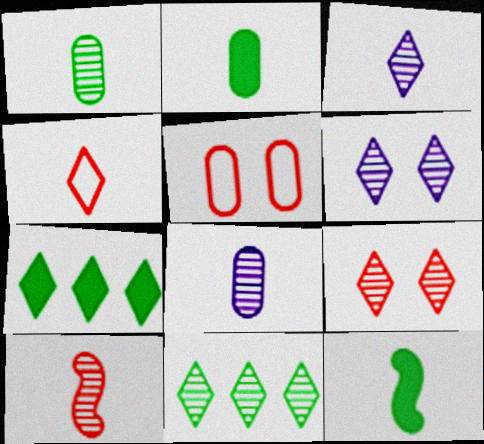[[1, 3, 10], 
[3, 9, 11], 
[4, 6, 7], 
[4, 8, 12]]